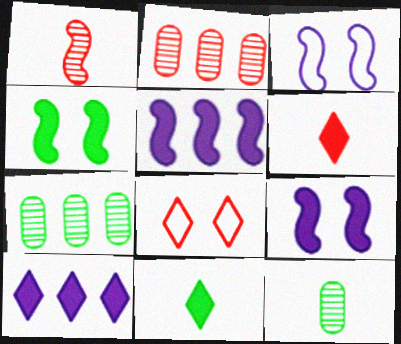[[2, 3, 11], 
[3, 6, 7], 
[5, 8, 12]]